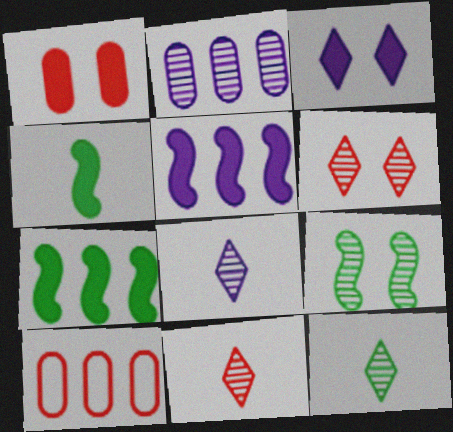[[2, 9, 11], 
[8, 11, 12]]